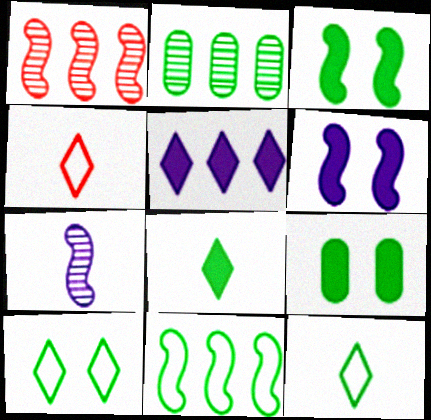[[2, 3, 12], 
[2, 4, 6]]